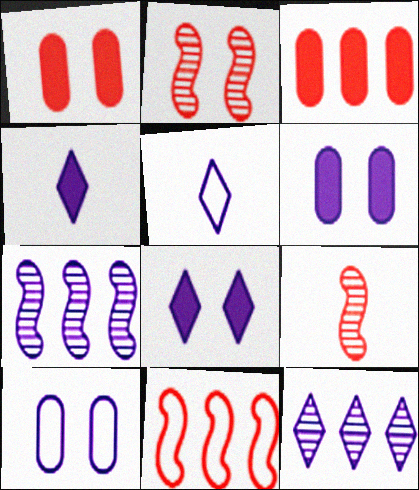[[4, 7, 10], 
[5, 6, 7], 
[5, 8, 12]]